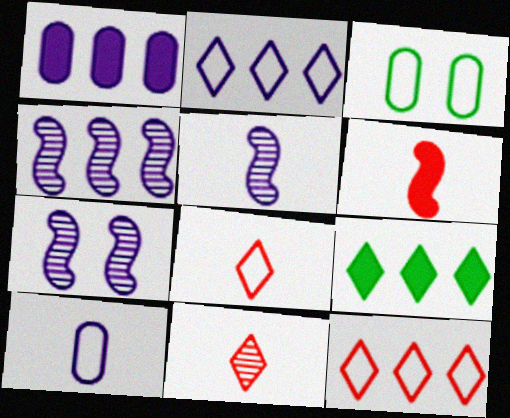[[1, 2, 4], 
[4, 5, 7]]